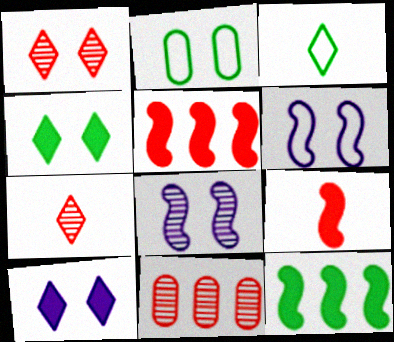[]